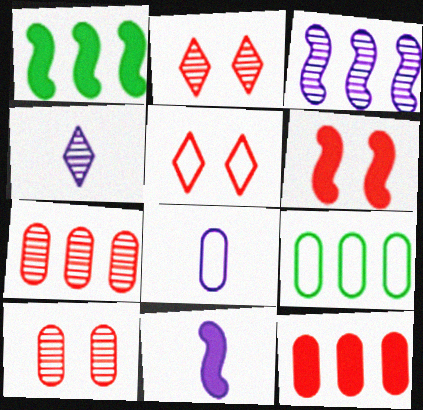[[1, 2, 8], 
[1, 6, 11], 
[2, 9, 11], 
[4, 6, 9], 
[4, 8, 11], 
[5, 6, 10]]